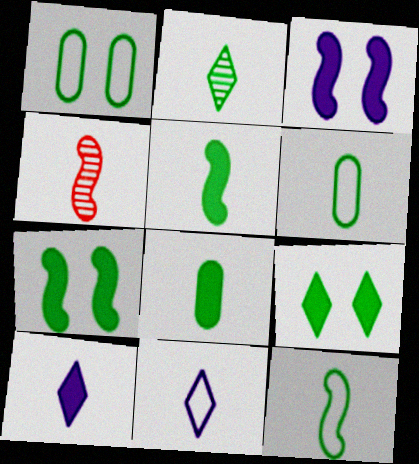[[2, 5, 6], 
[2, 8, 12], 
[4, 6, 10], 
[4, 8, 11]]